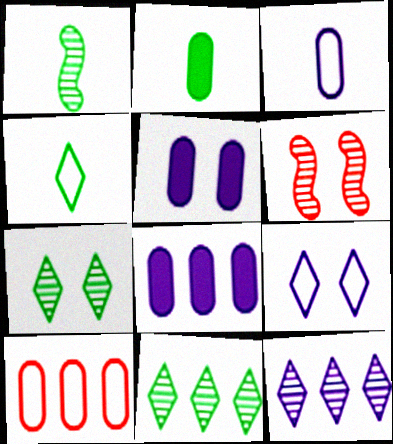[[1, 2, 4], 
[4, 6, 8]]